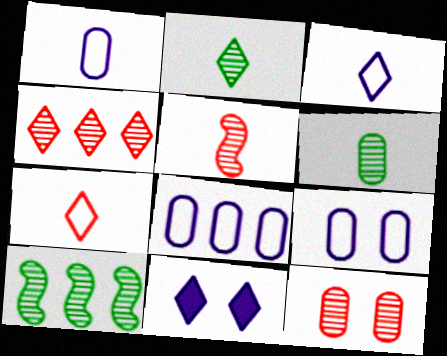[[1, 8, 9], 
[4, 5, 12]]